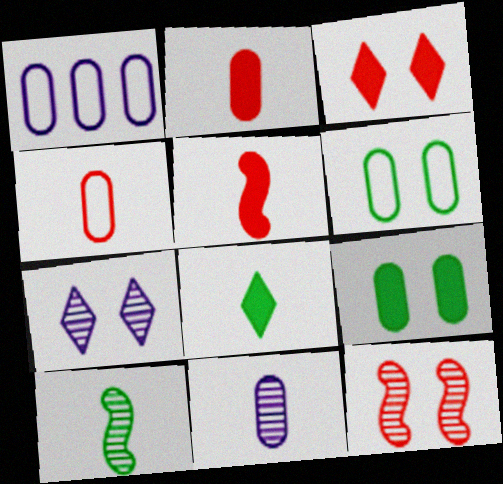[[1, 3, 10], 
[1, 4, 6], 
[1, 8, 12]]